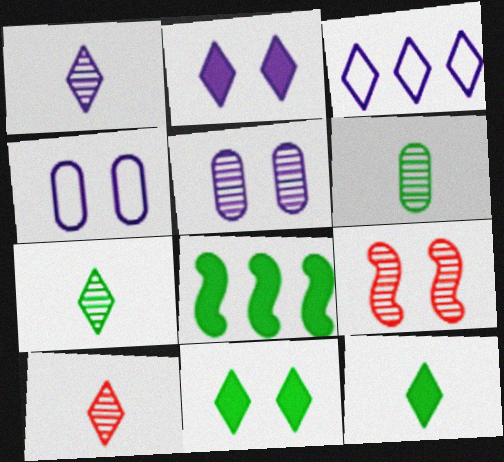[[1, 2, 3], 
[1, 7, 10], 
[3, 10, 11], 
[4, 8, 10], 
[4, 9, 11]]